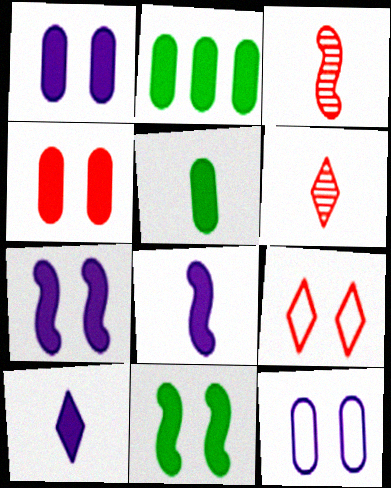[]